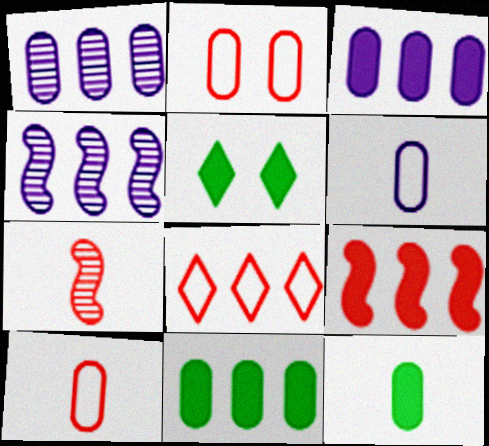[[1, 2, 12], 
[4, 5, 10], 
[4, 8, 11]]